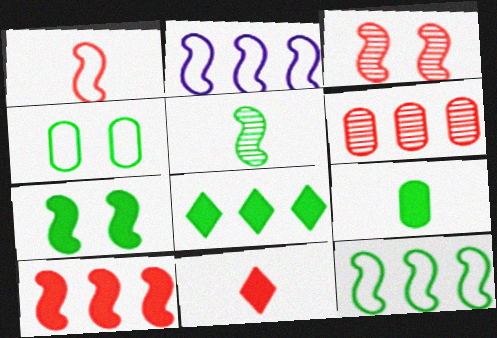[[1, 3, 10], 
[2, 6, 8], 
[4, 5, 8], 
[5, 7, 12], 
[7, 8, 9]]